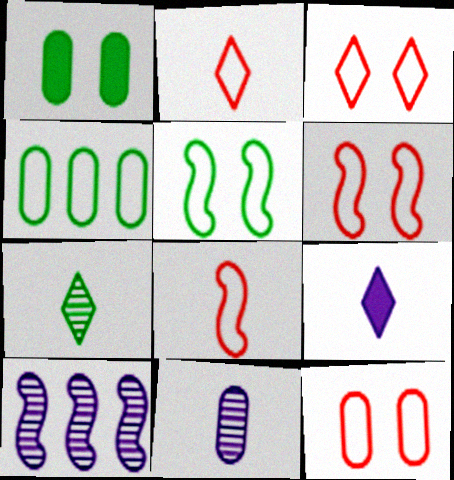[[1, 2, 10], 
[2, 7, 9], 
[3, 6, 12]]